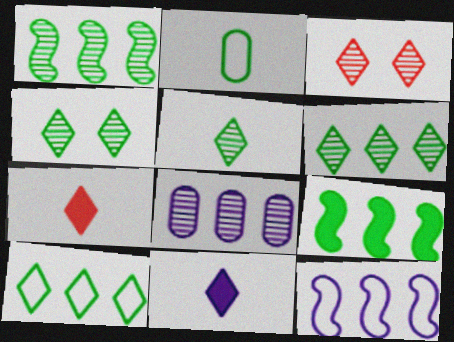[[2, 4, 9], 
[3, 10, 11], 
[4, 5, 6]]